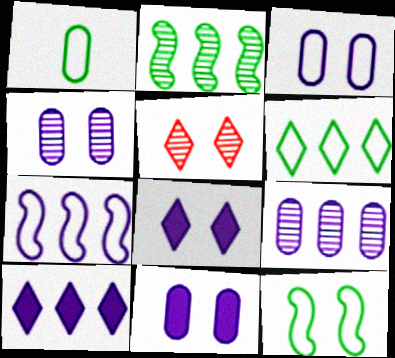[[1, 6, 12], 
[3, 4, 11], 
[5, 11, 12], 
[7, 9, 10]]